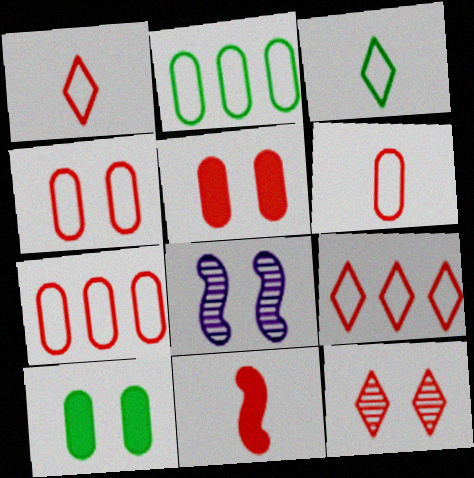[[4, 6, 7], 
[7, 11, 12]]